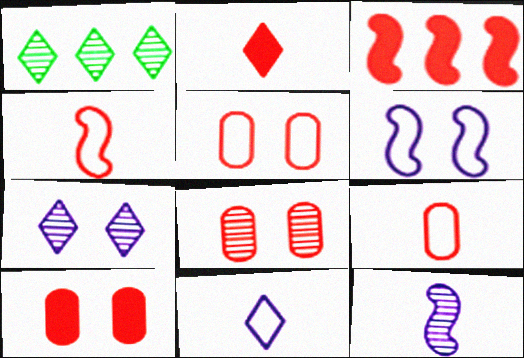[[1, 8, 12], 
[2, 3, 10], 
[5, 8, 10]]